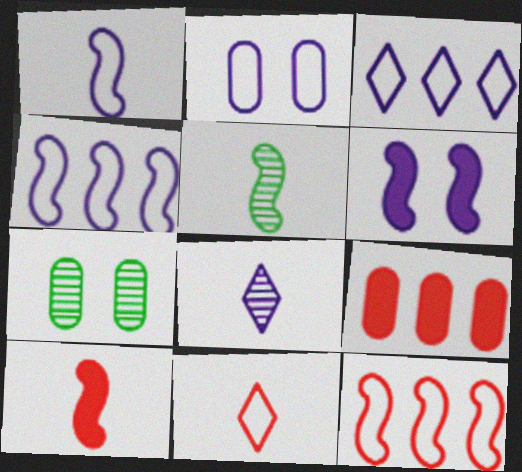[[1, 2, 3], 
[1, 5, 10], 
[3, 7, 10], 
[5, 6, 12]]